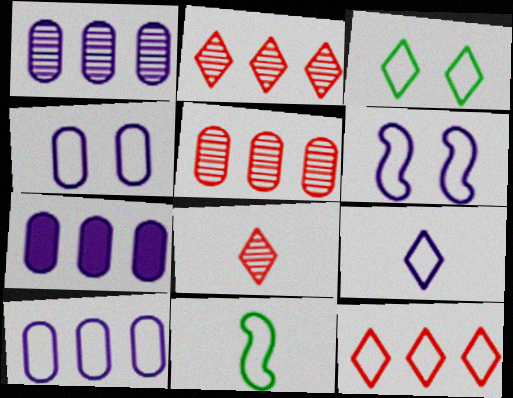[[1, 7, 10], 
[3, 9, 12], 
[4, 11, 12], 
[6, 9, 10]]